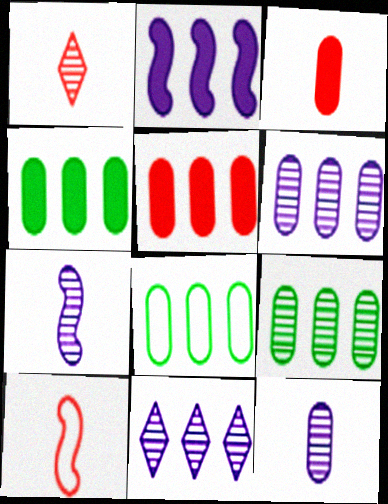[[1, 3, 10], 
[4, 8, 9], 
[5, 6, 8]]